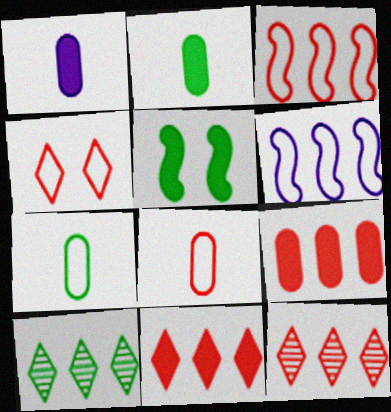[[1, 5, 11], 
[3, 4, 8], 
[3, 9, 12], 
[4, 6, 7], 
[5, 7, 10], 
[6, 9, 10]]